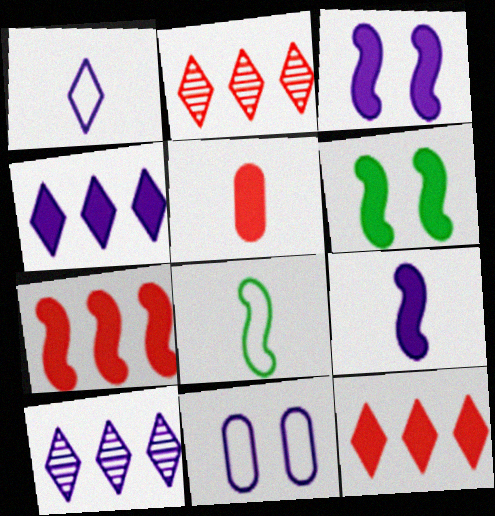[[4, 5, 6], 
[6, 7, 9], 
[9, 10, 11]]